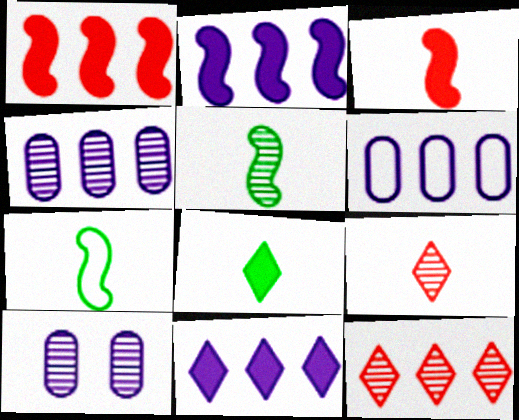[[5, 10, 12]]